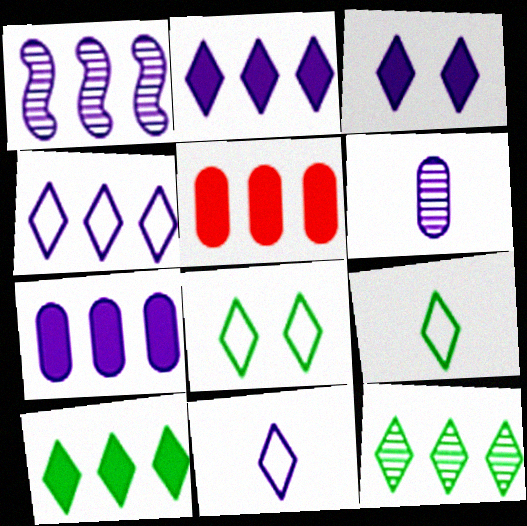[[1, 4, 7]]